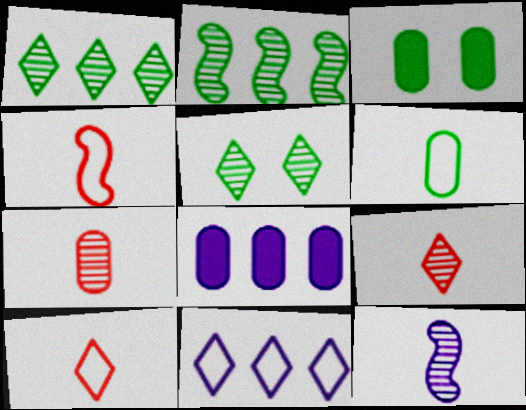[[4, 5, 8]]